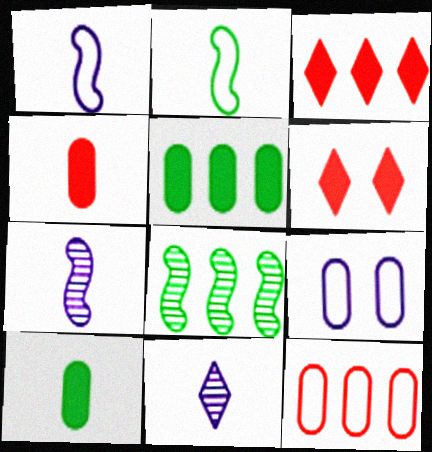[[2, 4, 11]]